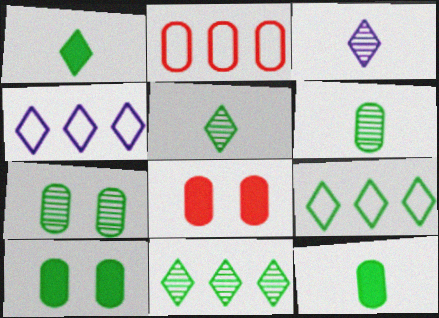[]